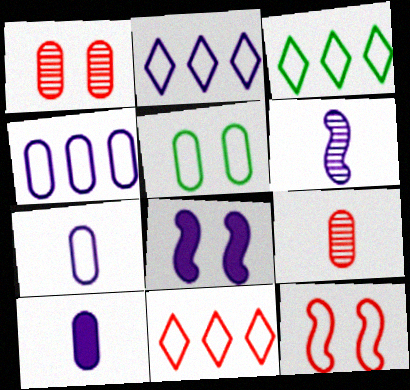[[2, 3, 11], 
[3, 7, 12], 
[3, 8, 9]]